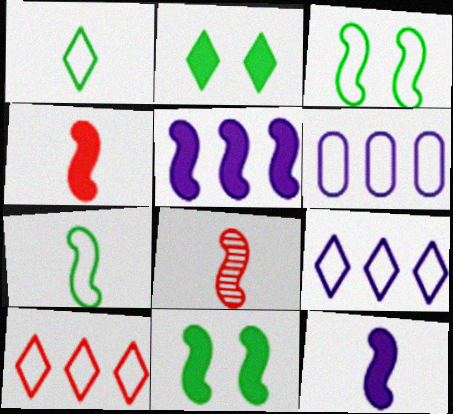[[2, 6, 8], 
[3, 5, 8], 
[4, 5, 11], 
[7, 8, 12]]